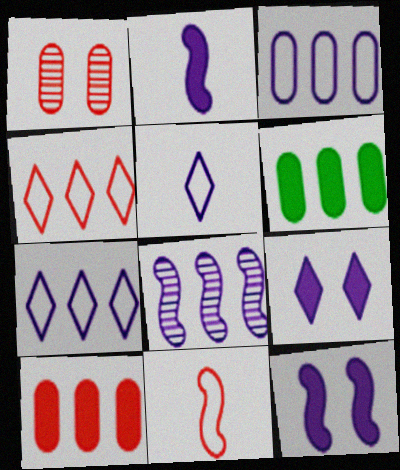[[4, 6, 8]]